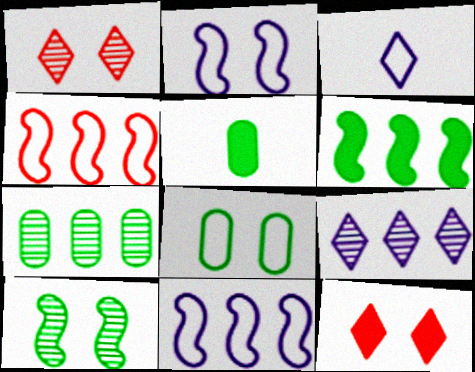[[1, 5, 11], 
[3, 4, 8], 
[5, 7, 8]]